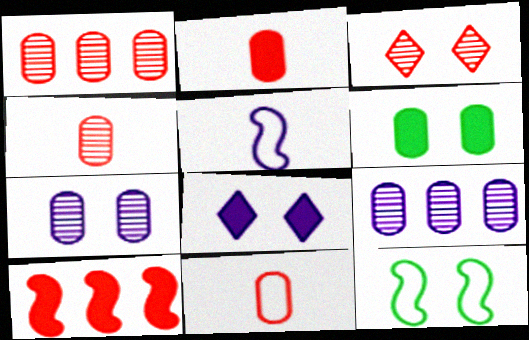[[2, 4, 11], 
[3, 10, 11], 
[5, 8, 9], 
[6, 9, 11]]